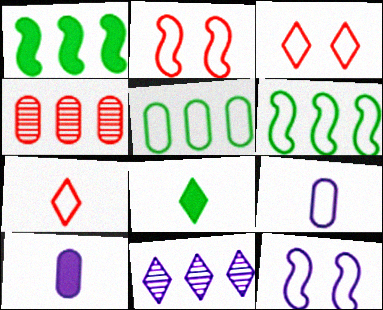[[3, 6, 9], 
[3, 8, 11], 
[4, 8, 12], 
[5, 7, 12], 
[10, 11, 12]]